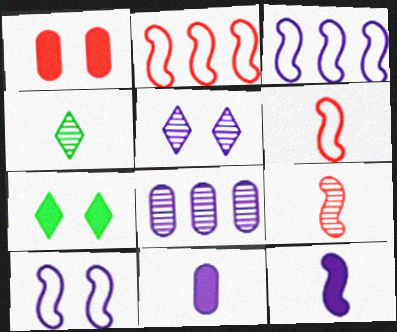[[1, 3, 4], 
[3, 5, 11], 
[4, 6, 11], 
[6, 7, 8]]